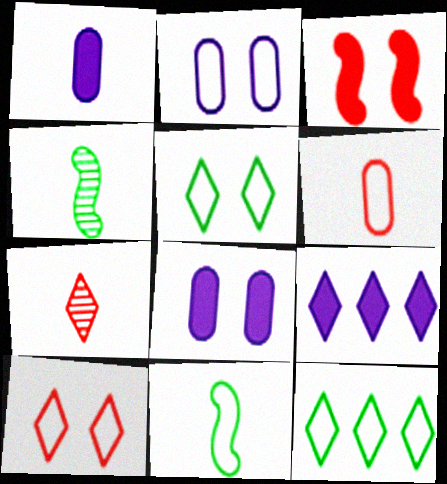[[1, 7, 11], 
[5, 7, 9]]